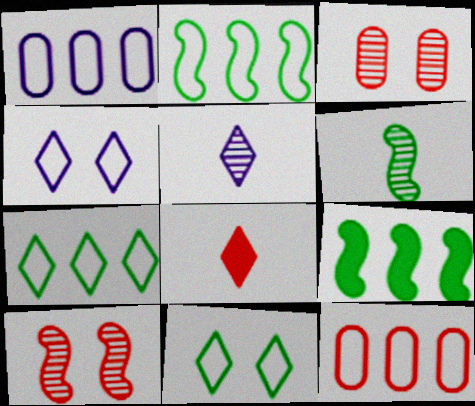[[8, 10, 12]]